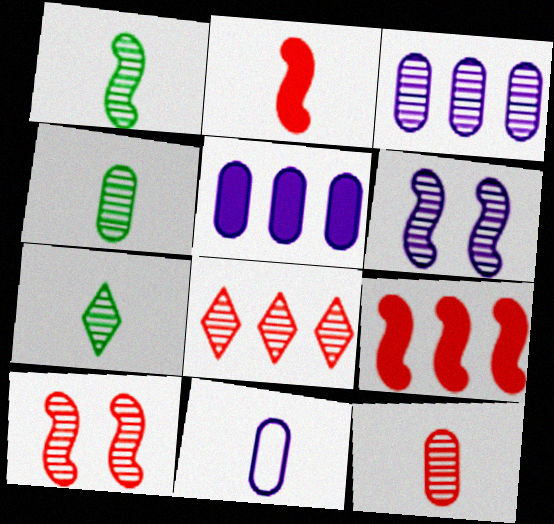[[1, 4, 7], 
[2, 7, 11], 
[3, 7, 10], 
[4, 6, 8], 
[8, 10, 12]]